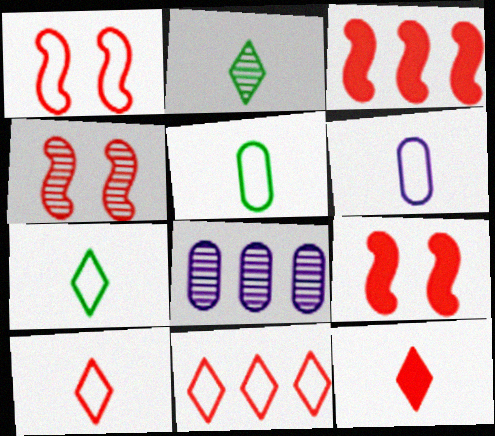[[1, 4, 9], 
[2, 4, 8], 
[7, 8, 9]]